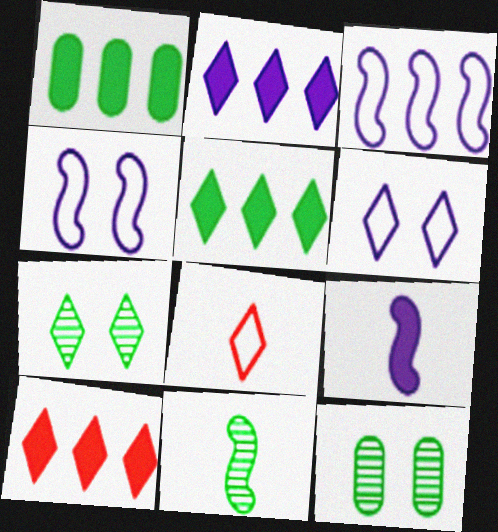[[2, 5, 10], 
[2, 7, 8]]